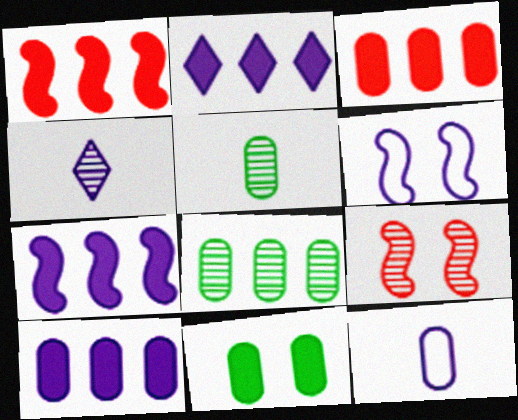[[2, 7, 10], 
[4, 6, 10], 
[4, 8, 9]]